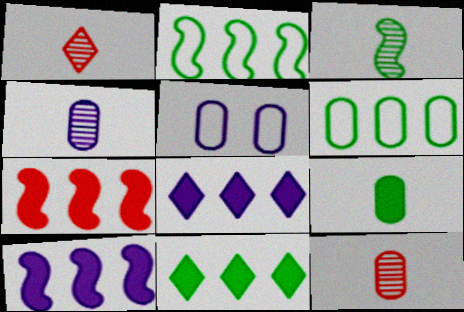[[1, 3, 4]]